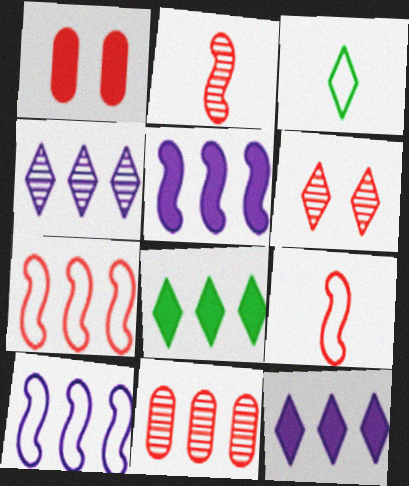[[2, 6, 11], 
[3, 6, 12], 
[8, 10, 11]]